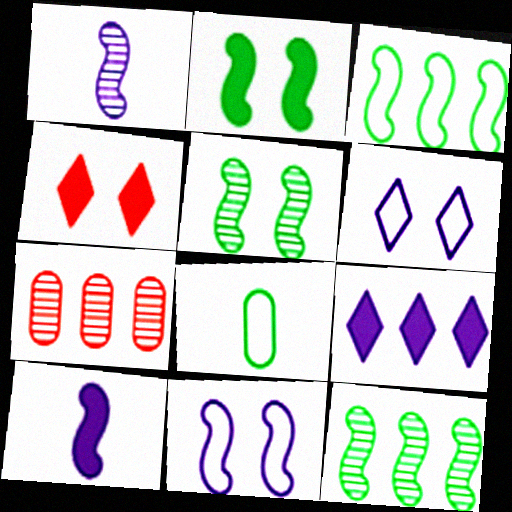[[3, 7, 9]]